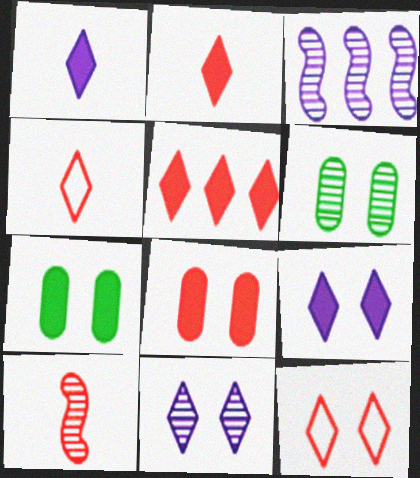[[3, 4, 7]]